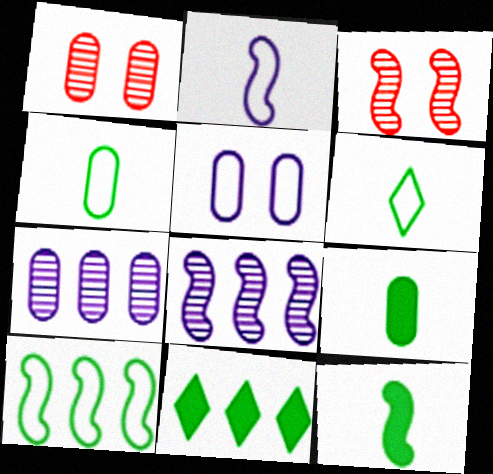[[1, 2, 11]]